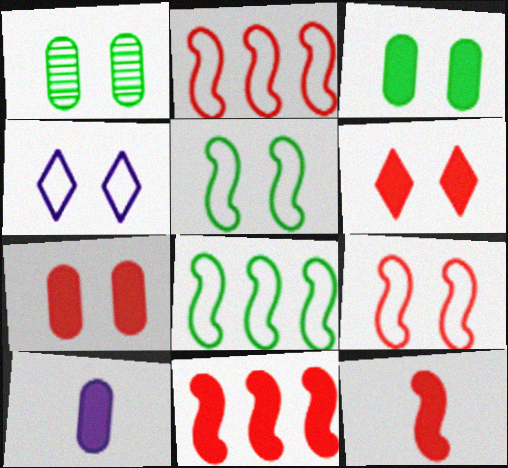[]